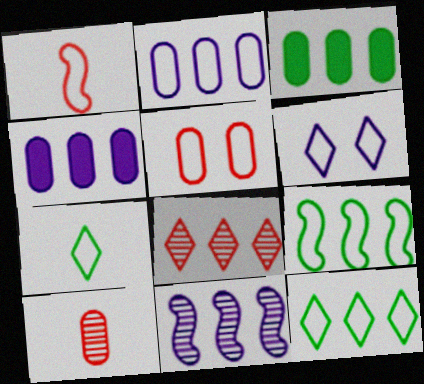[[4, 8, 9]]